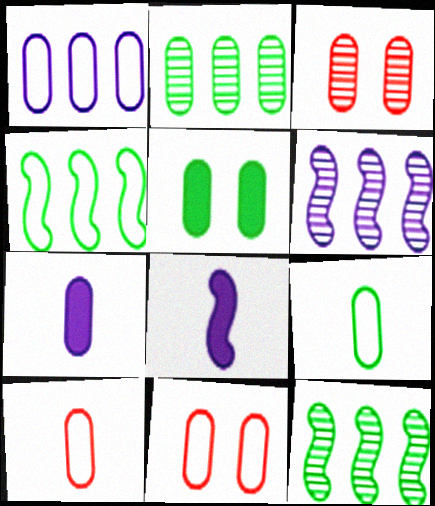[[1, 9, 11], 
[2, 5, 9], 
[2, 7, 11]]